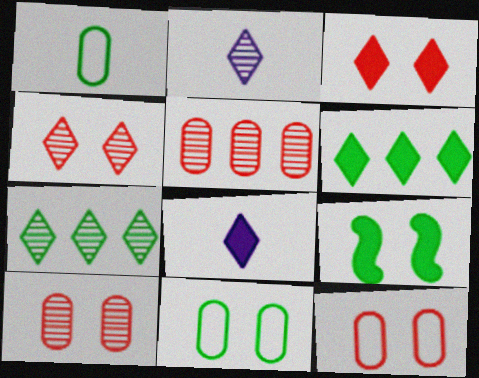[[1, 7, 9], 
[2, 4, 7], 
[3, 6, 8]]